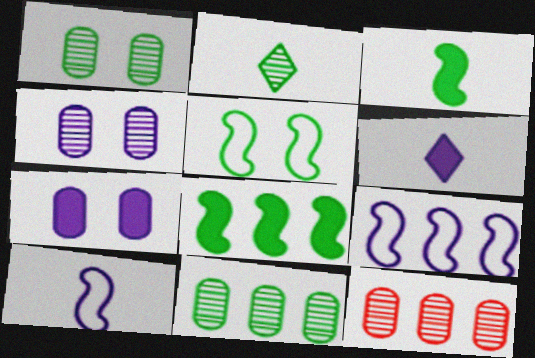[[4, 6, 9], 
[5, 6, 12]]